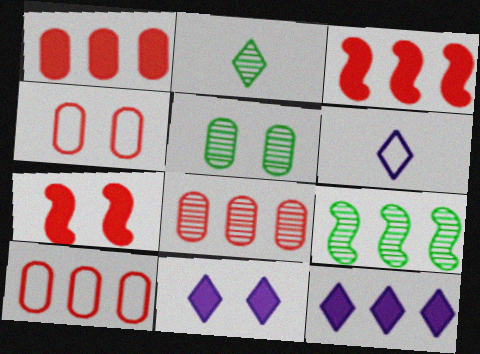[[1, 8, 10], 
[2, 5, 9], 
[3, 5, 6], 
[9, 10, 12]]